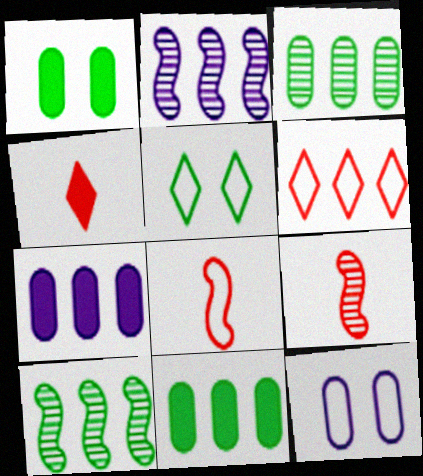[[2, 6, 11], 
[4, 10, 12], 
[5, 7, 9], 
[6, 7, 10]]